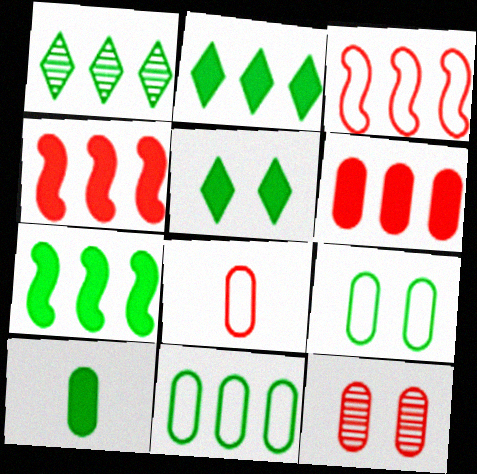[[1, 7, 11], 
[5, 7, 10], 
[6, 8, 12]]